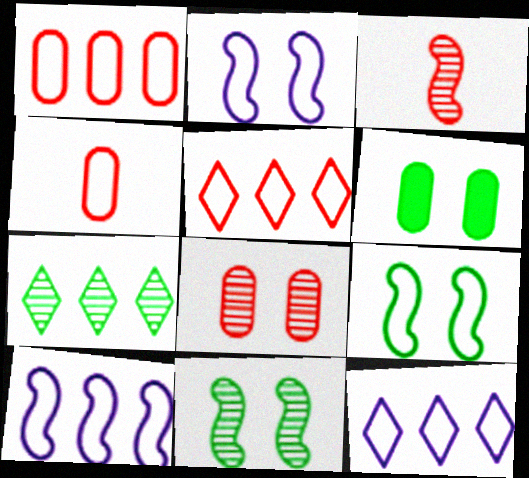[[3, 6, 12], 
[4, 9, 12]]